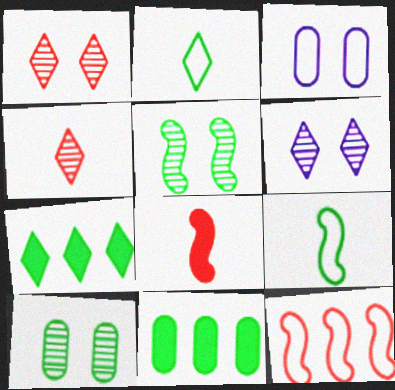[[2, 3, 12], 
[2, 5, 11], 
[7, 9, 10]]